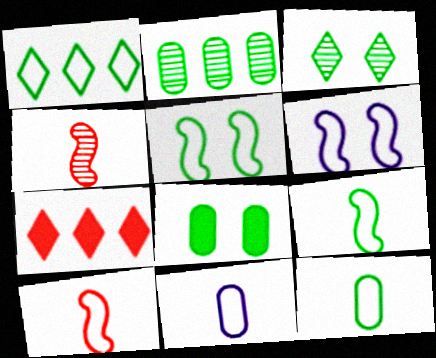[[1, 5, 12], 
[2, 8, 12], 
[3, 5, 8]]